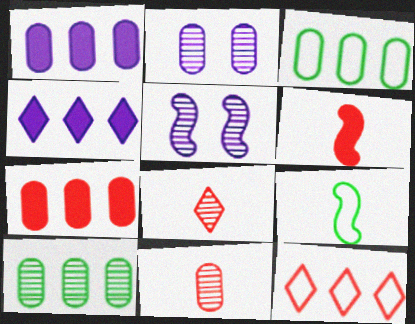[[2, 10, 11], 
[5, 8, 10]]